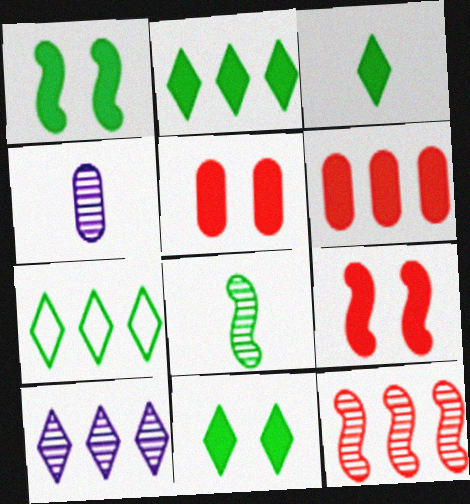[[2, 3, 11], 
[4, 7, 9]]